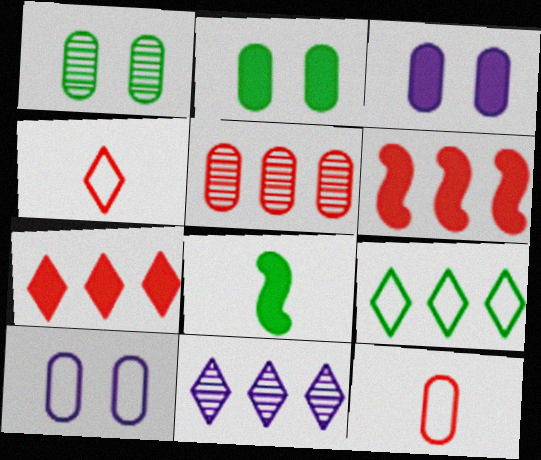[[1, 8, 9], 
[3, 7, 8], 
[7, 9, 11]]